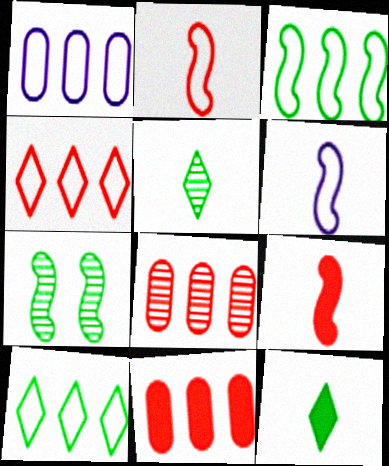[[1, 3, 4]]